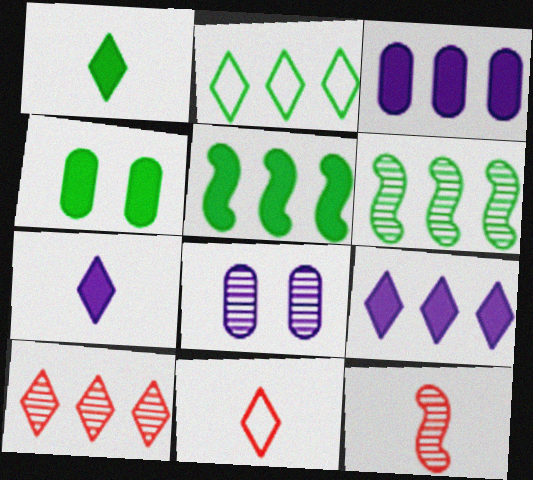[[1, 4, 5], 
[2, 9, 10], 
[5, 8, 11]]